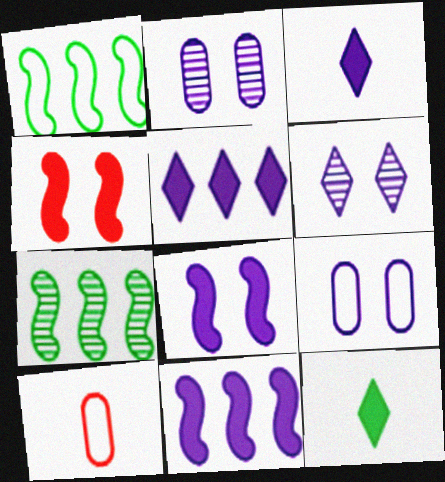[[6, 8, 9]]